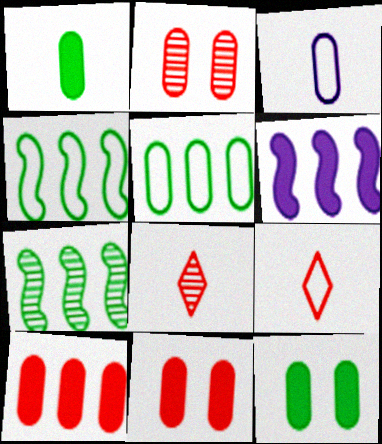[]